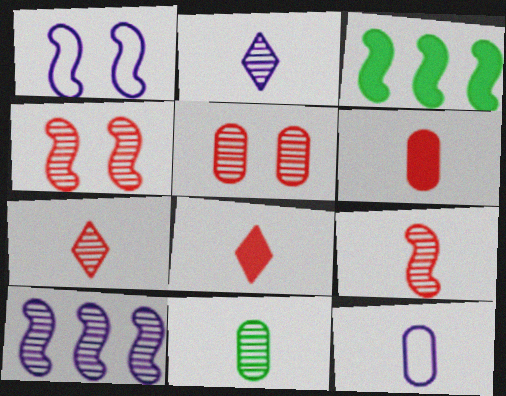[[1, 3, 9], 
[2, 9, 11], 
[6, 11, 12]]